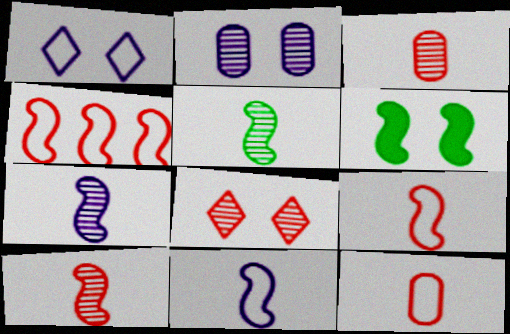[[4, 6, 7], 
[5, 7, 10]]